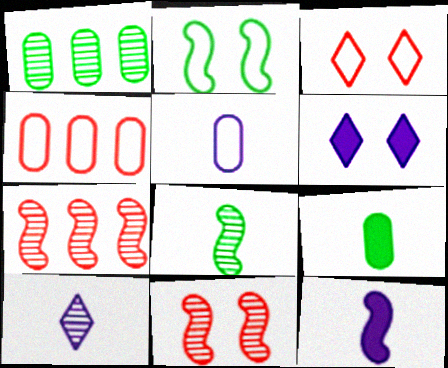[[1, 3, 12], 
[1, 10, 11], 
[2, 7, 12], 
[4, 6, 8], 
[5, 10, 12]]